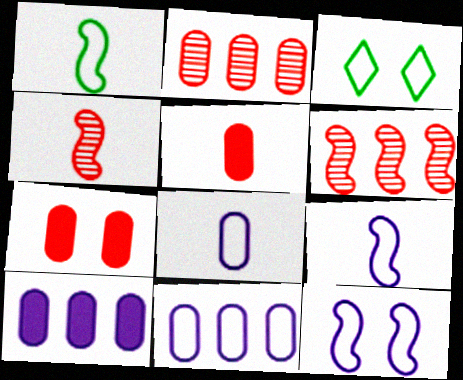[[3, 4, 10]]